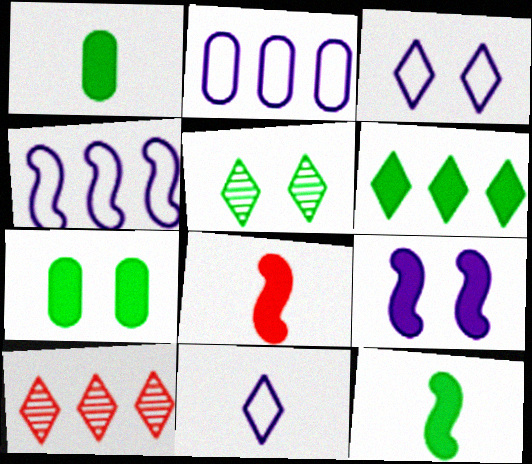[[2, 5, 8], 
[6, 7, 12]]